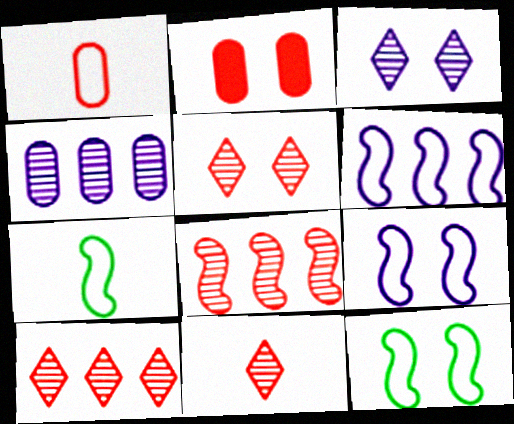[[2, 3, 12], 
[5, 10, 11]]